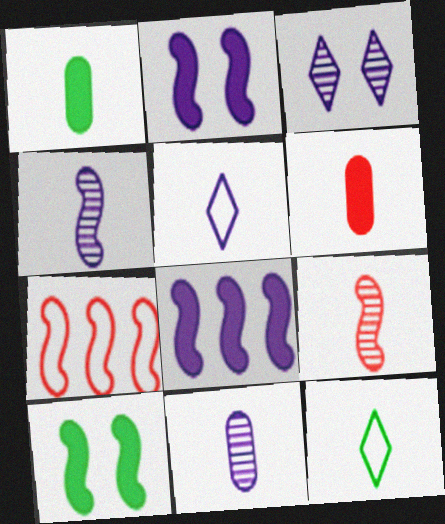[[1, 3, 7], 
[1, 5, 9], 
[4, 6, 12], 
[4, 7, 10]]